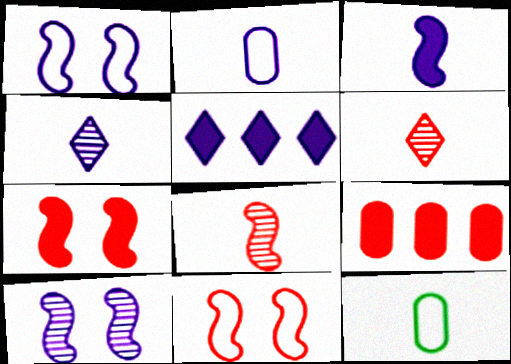[[2, 3, 4], 
[2, 5, 10], 
[3, 6, 12], 
[6, 9, 11]]